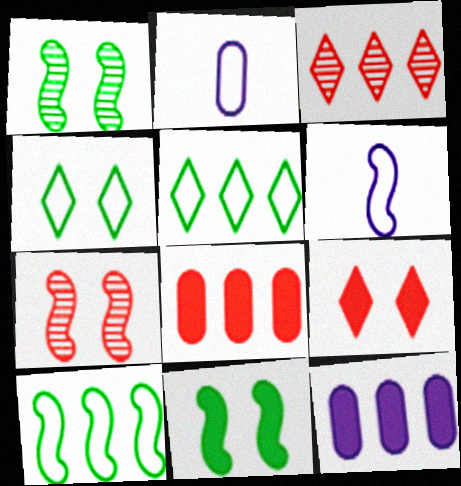[[2, 3, 11], 
[3, 10, 12]]